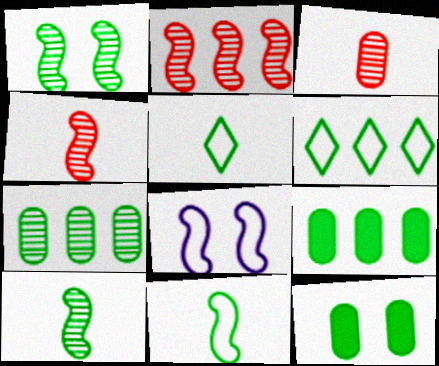[[1, 5, 9], 
[6, 10, 12]]